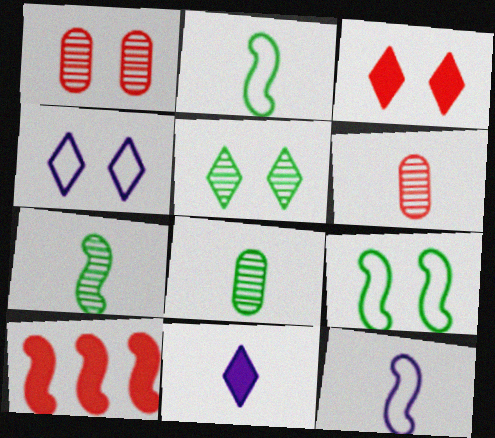[[2, 6, 11], 
[3, 4, 5], 
[4, 8, 10]]